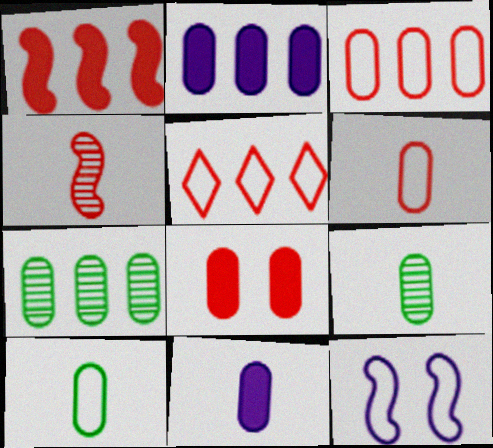[[2, 3, 7], 
[4, 5, 8], 
[5, 10, 12], 
[6, 9, 11]]